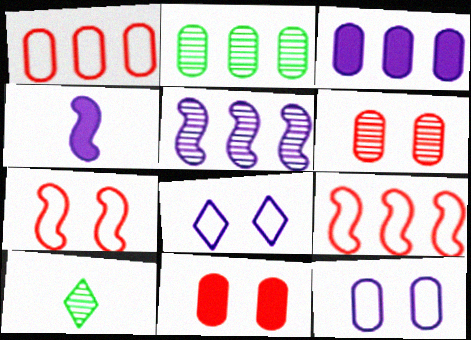[[1, 2, 3], 
[3, 7, 10], 
[5, 6, 10]]